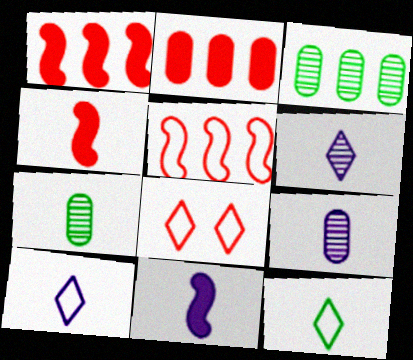[[3, 8, 11], 
[4, 7, 10], 
[4, 9, 12], 
[9, 10, 11]]